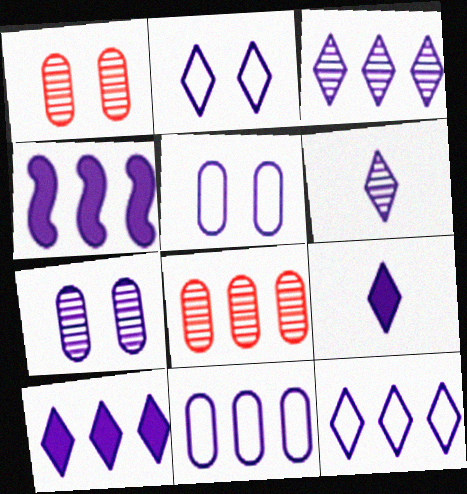[[2, 3, 9], 
[2, 6, 10], 
[3, 4, 11], 
[3, 10, 12], 
[4, 5, 6]]